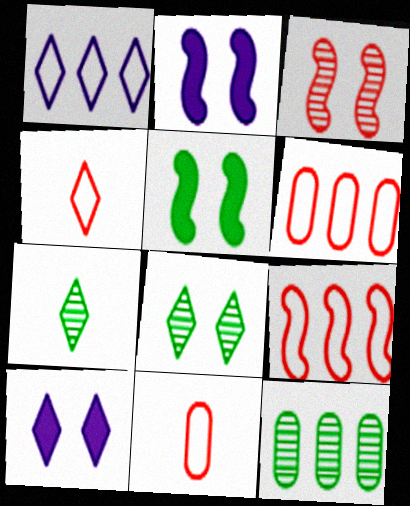[[2, 4, 12], 
[2, 6, 7]]